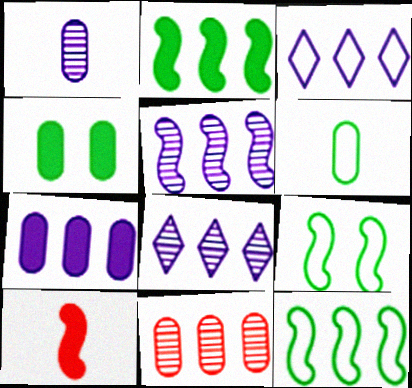[[2, 3, 11], 
[3, 5, 7], 
[5, 9, 10]]